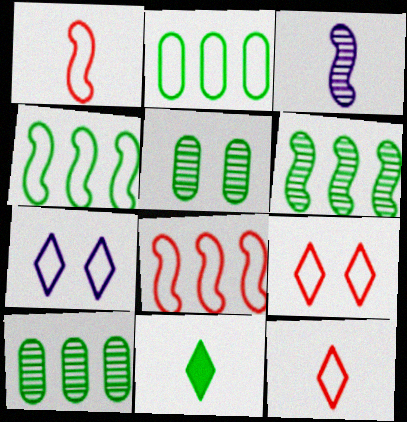[[1, 2, 7], 
[4, 5, 11]]